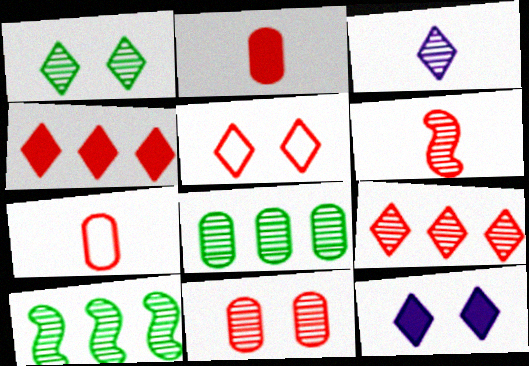[[1, 3, 9], 
[1, 5, 12], 
[3, 10, 11], 
[6, 9, 11], 
[7, 10, 12]]